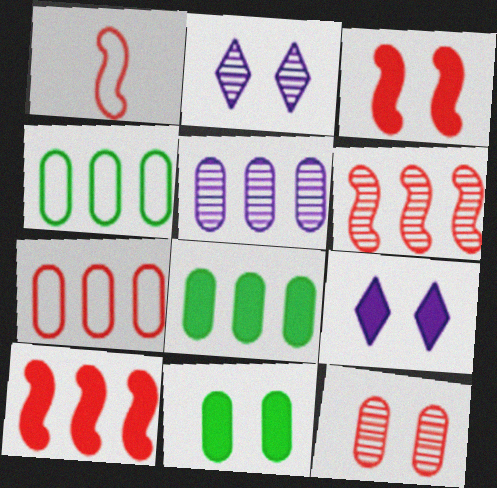[[1, 2, 8], 
[1, 3, 6], 
[3, 9, 11], 
[5, 7, 8]]